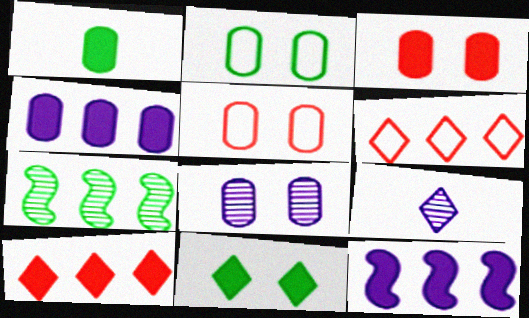[[1, 3, 4], 
[2, 3, 8], 
[4, 6, 7], 
[6, 9, 11]]